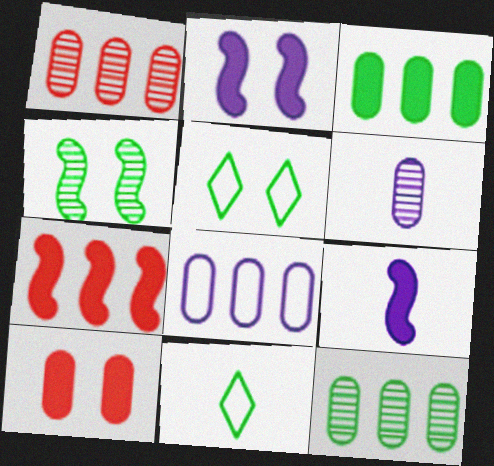[[1, 2, 11], 
[1, 3, 8], 
[1, 5, 9], 
[3, 4, 11], 
[5, 6, 7]]